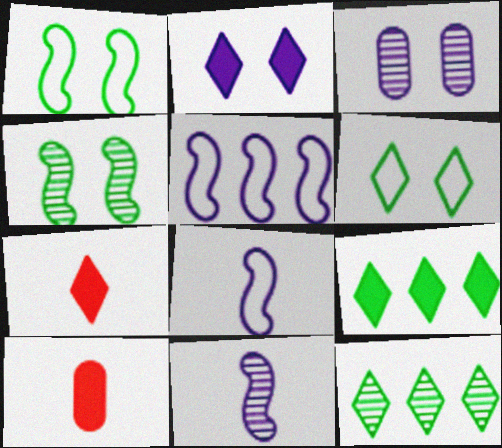[[2, 7, 9]]